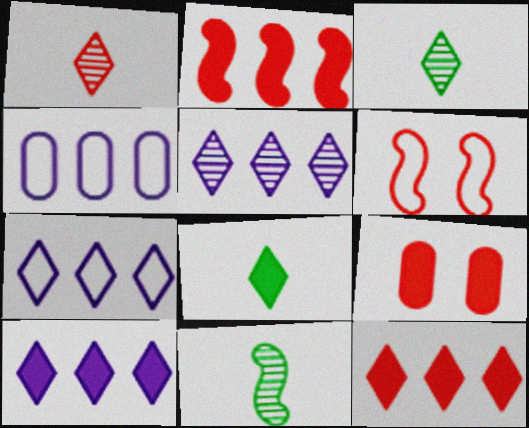[[5, 7, 10], 
[7, 9, 11]]